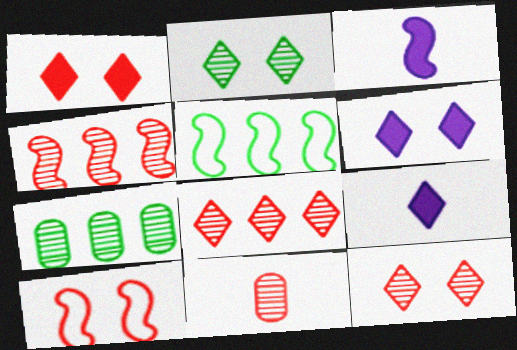[[4, 11, 12], 
[5, 6, 11], 
[7, 9, 10]]